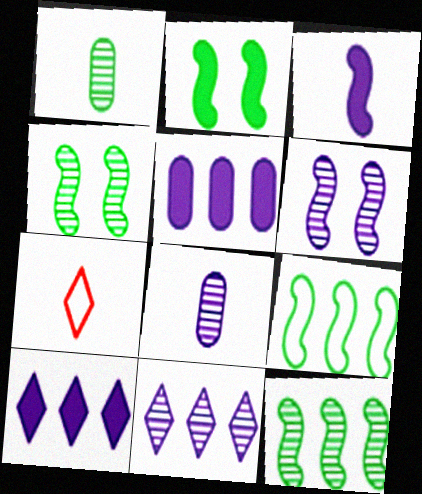[[1, 3, 7], 
[4, 5, 7], 
[6, 8, 11]]